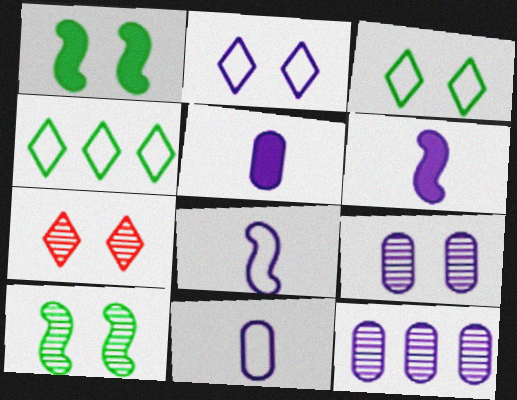[[2, 6, 12], 
[7, 9, 10]]